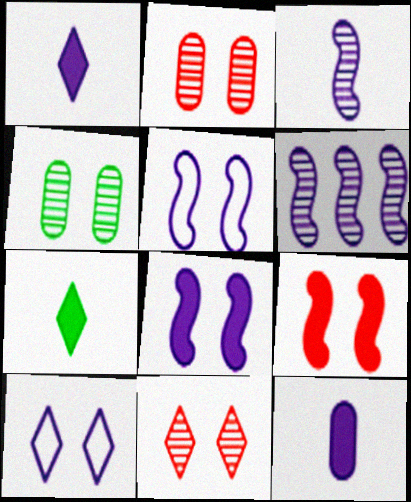[[4, 9, 10], 
[6, 10, 12]]